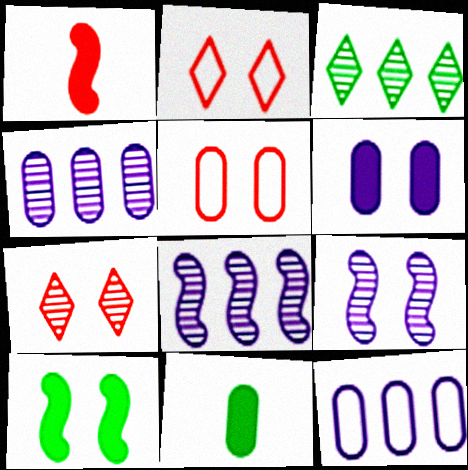[[2, 8, 11], 
[4, 5, 11]]